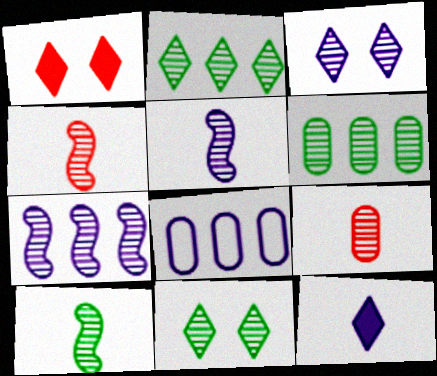[[1, 8, 10], 
[3, 4, 6], 
[4, 5, 10], 
[6, 10, 11], 
[7, 9, 11]]